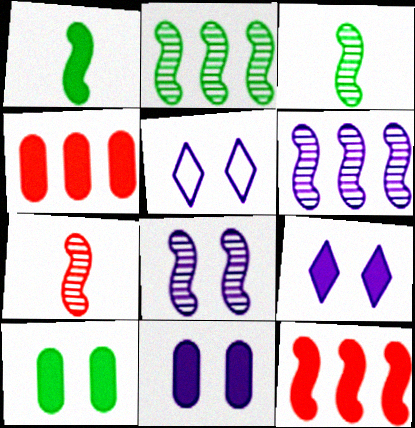[[1, 4, 9], 
[2, 7, 8], 
[3, 4, 5], 
[5, 8, 11]]